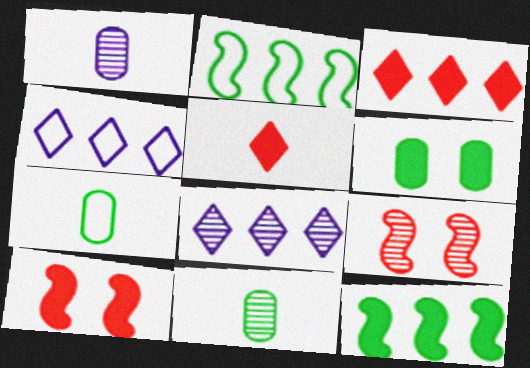[[4, 10, 11], 
[7, 8, 10], 
[8, 9, 11]]